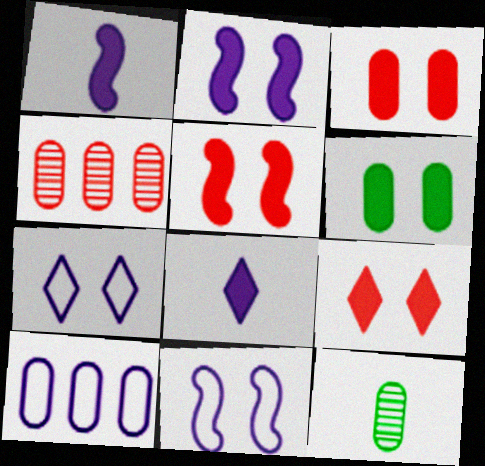[[2, 6, 9], 
[3, 5, 9], 
[3, 10, 12]]